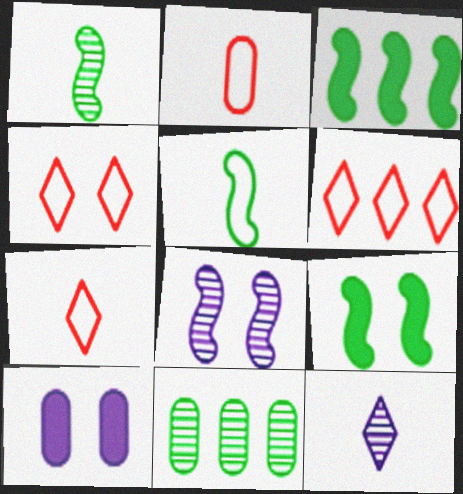[[1, 6, 10], 
[2, 10, 11], 
[4, 6, 7]]